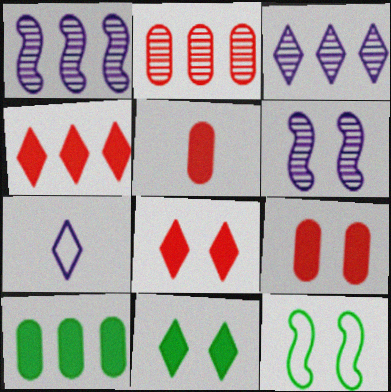[[3, 5, 12]]